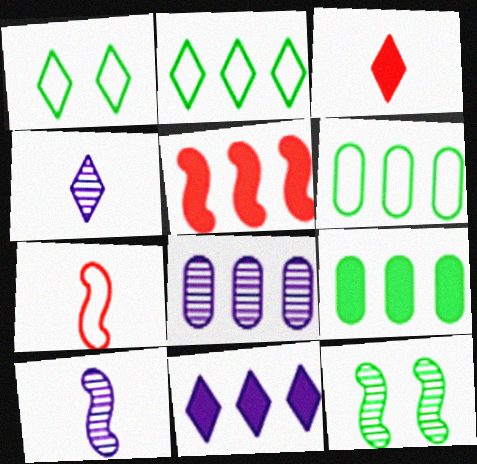[[2, 5, 8], 
[5, 9, 11]]